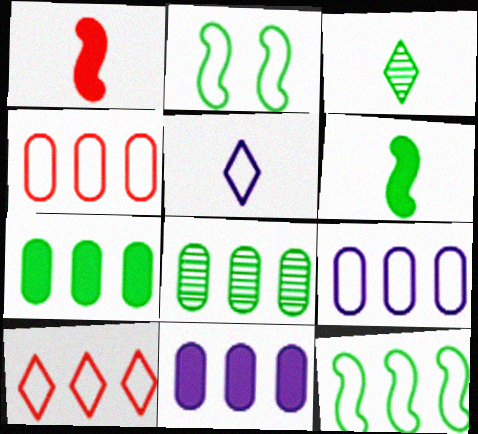[[2, 3, 7], 
[2, 4, 5], 
[4, 8, 11], 
[9, 10, 12]]